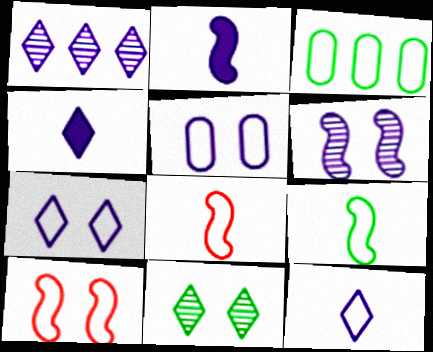[[1, 2, 5], 
[1, 4, 7], 
[3, 7, 8], 
[3, 10, 12]]